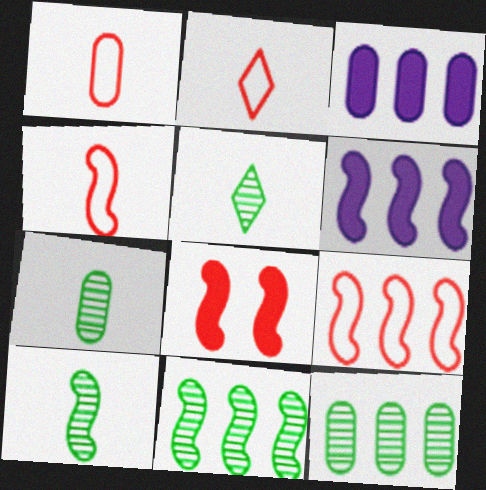[[1, 2, 4], 
[5, 7, 10], 
[6, 9, 11]]